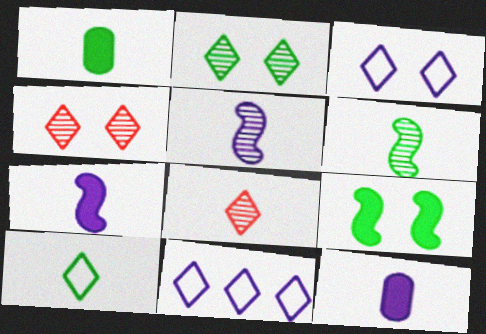[[1, 6, 10]]